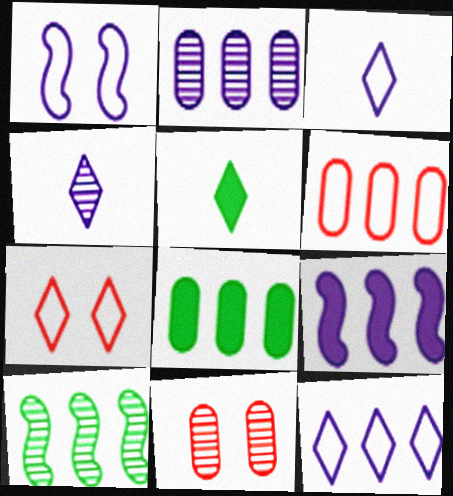[[2, 6, 8], 
[2, 9, 12], 
[4, 10, 11]]